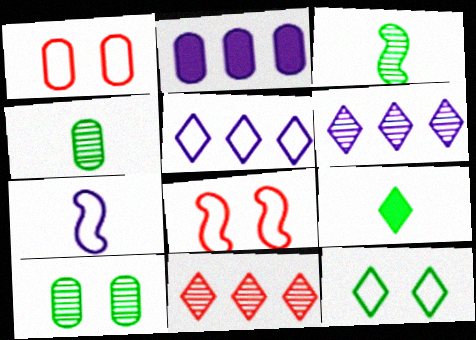[[1, 2, 4]]